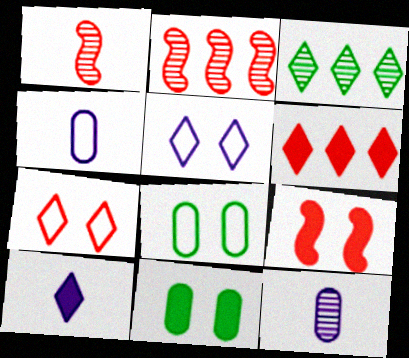[[2, 8, 10], 
[3, 4, 9], 
[3, 7, 10]]